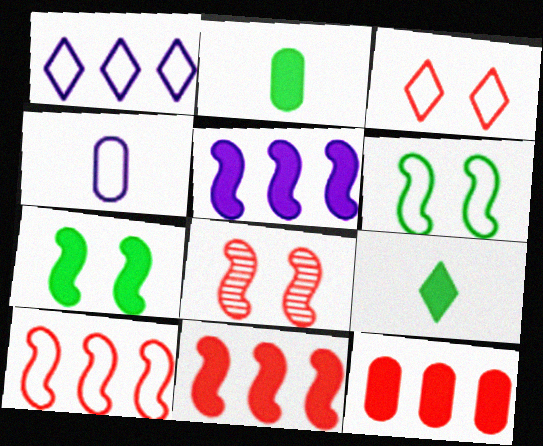[[1, 2, 8]]